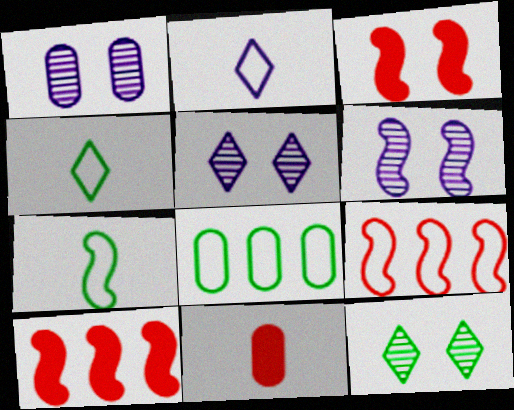[[1, 4, 10], 
[1, 5, 6], 
[1, 8, 11], 
[6, 7, 10]]